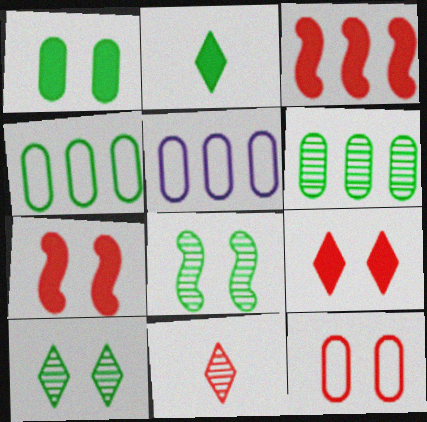[[2, 4, 8], 
[3, 11, 12]]